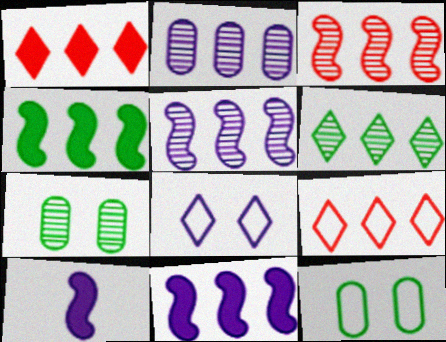[[2, 3, 6], 
[2, 4, 9], 
[2, 8, 10], 
[7, 9, 10]]